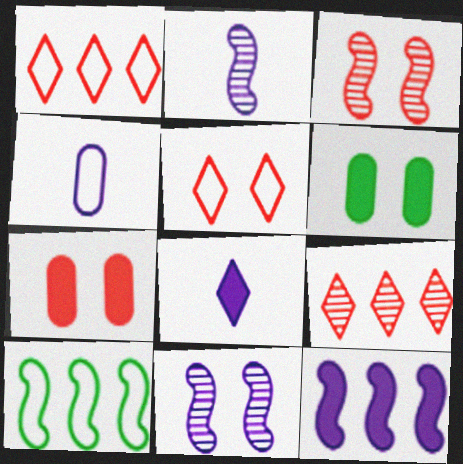[[1, 2, 6], 
[2, 4, 8], 
[3, 5, 7], 
[4, 5, 10], 
[5, 6, 11]]